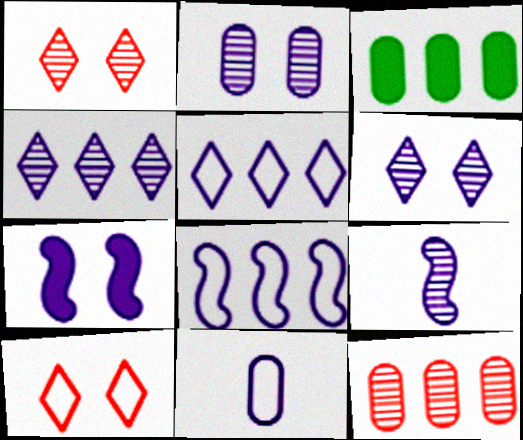[[2, 4, 9], 
[3, 9, 10], 
[4, 7, 11], 
[7, 8, 9]]